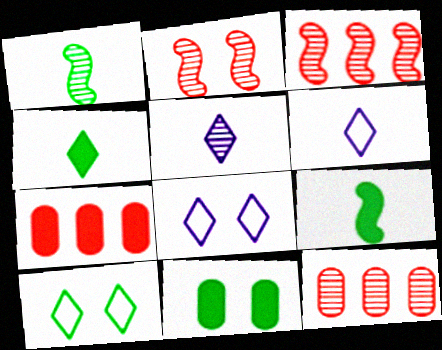[[1, 7, 8], 
[2, 8, 11], 
[3, 6, 11], 
[8, 9, 12]]